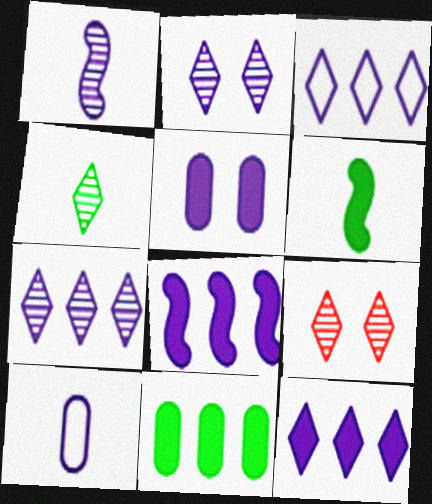[[1, 3, 5], 
[2, 8, 10], 
[3, 7, 12], 
[4, 7, 9]]